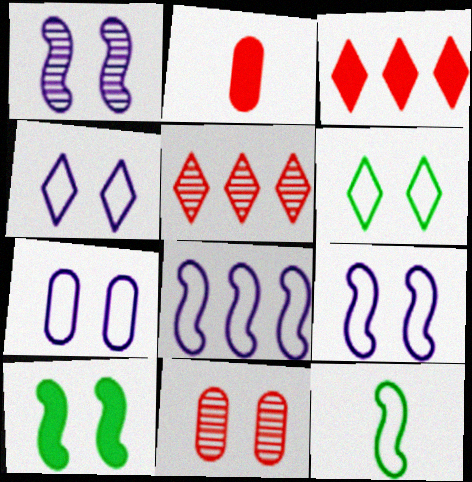[[4, 7, 9], 
[4, 10, 11]]